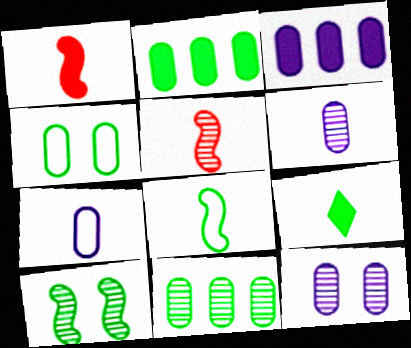[[3, 7, 12], 
[5, 7, 9]]